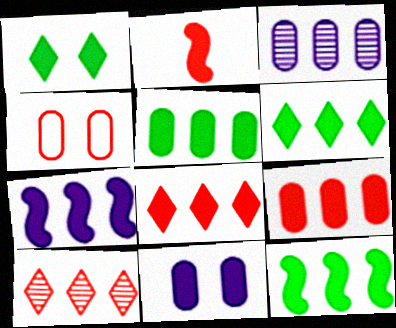[[2, 4, 10], 
[2, 6, 11], 
[5, 6, 12], 
[5, 7, 8], 
[6, 7, 9]]